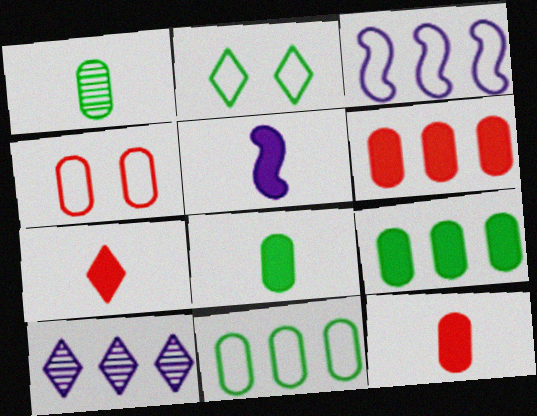[[2, 7, 10], 
[5, 7, 8]]